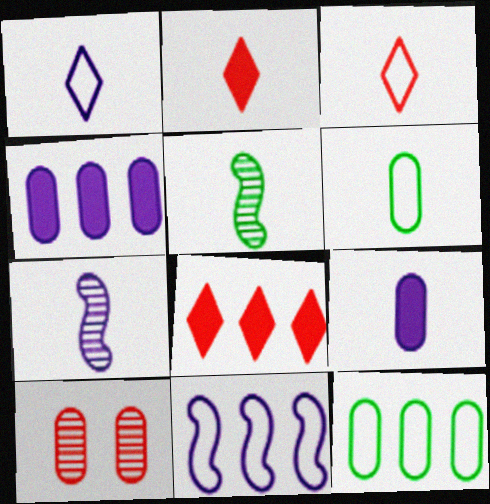[[1, 7, 9], 
[2, 6, 7], 
[3, 5, 9], 
[4, 6, 10], 
[9, 10, 12]]